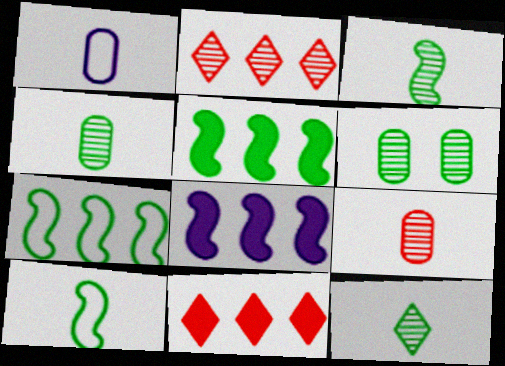[[3, 4, 12]]